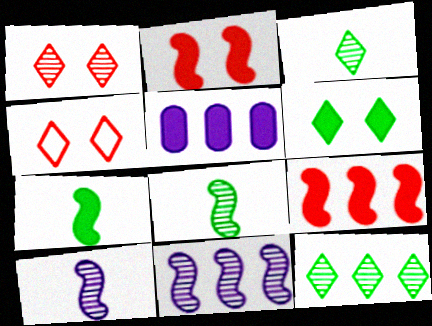[[4, 5, 8]]